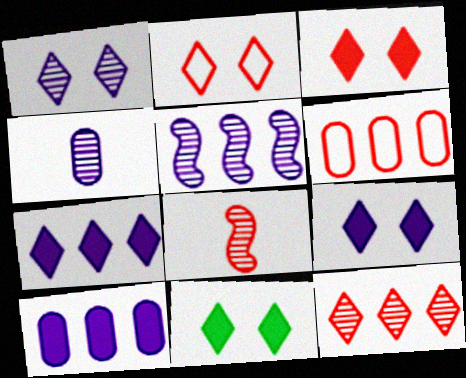[[1, 2, 11], 
[1, 4, 5], 
[3, 6, 8], 
[3, 9, 11]]